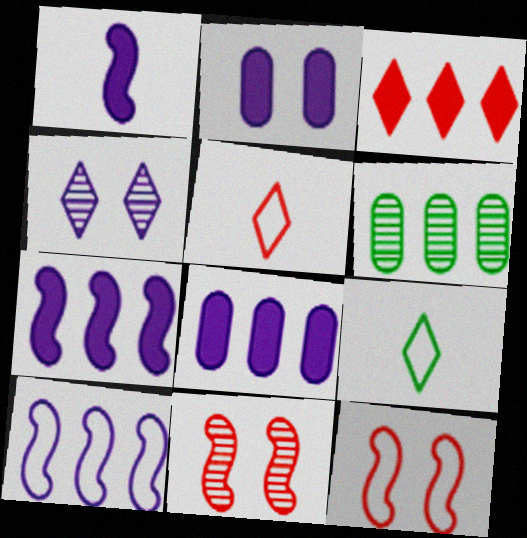[[3, 4, 9], 
[3, 6, 10], 
[8, 9, 11]]